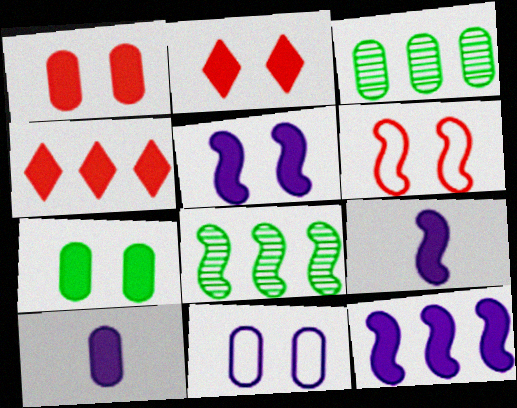[[2, 5, 7], 
[4, 7, 9], 
[5, 9, 12], 
[6, 8, 9]]